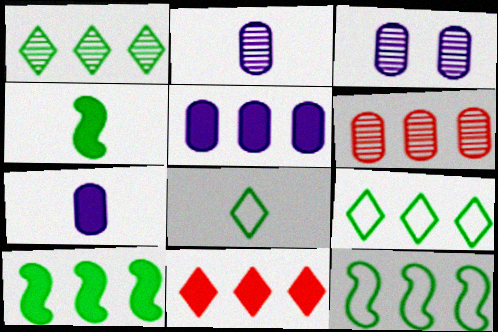[[5, 10, 11]]